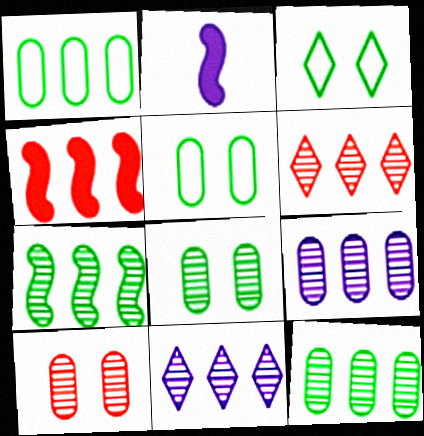[[1, 4, 11], 
[2, 5, 6], 
[6, 7, 9]]